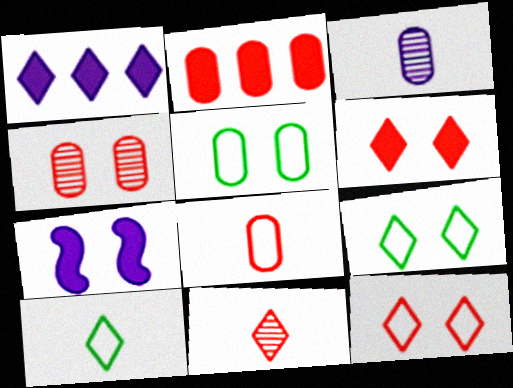[[1, 9, 11], 
[2, 3, 5], 
[2, 4, 8], 
[4, 7, 9]]